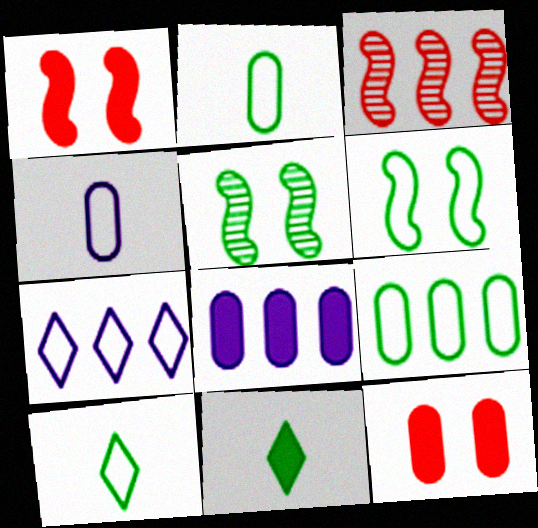[[1, 8, 11], 
[5, 9, 11], 
[6, 9, 10]]